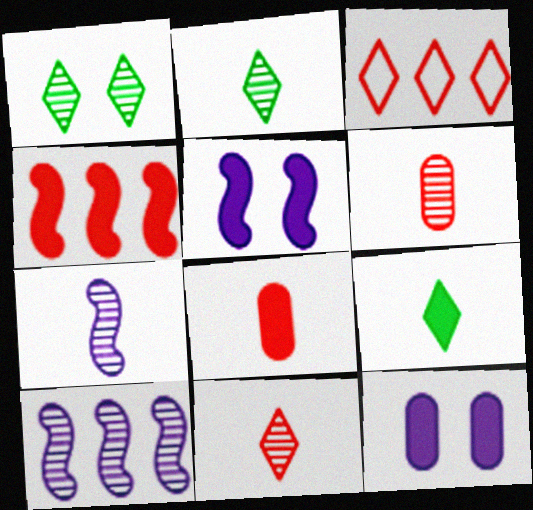[[1, 6, 10], 
[2, 6, 7], 
[4, 9, 12]]